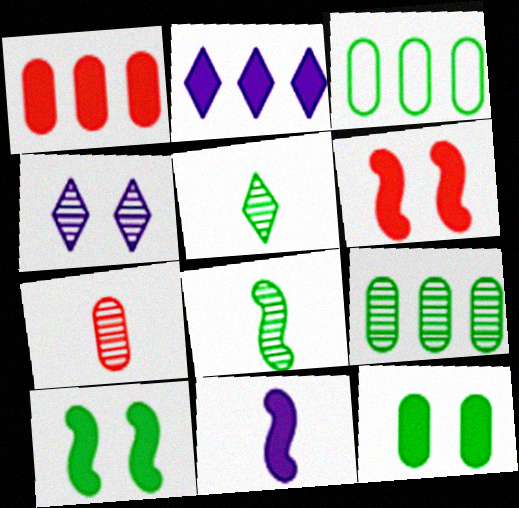[[3, 5, 10]]